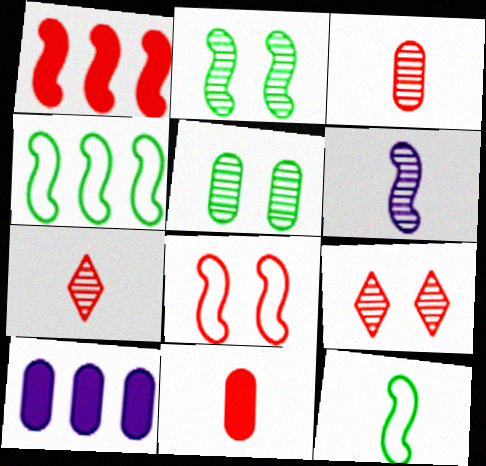[[9, 10, 12]]